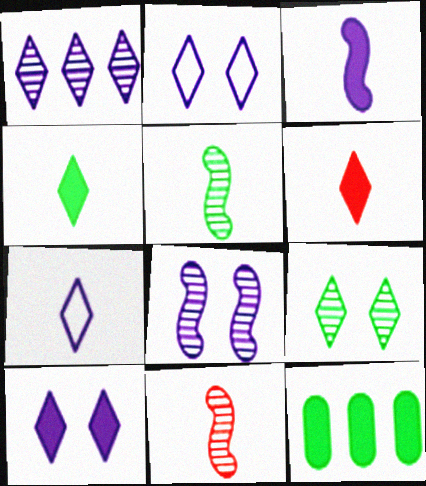[[1, 7, 10], 
[2, 11, 12]]